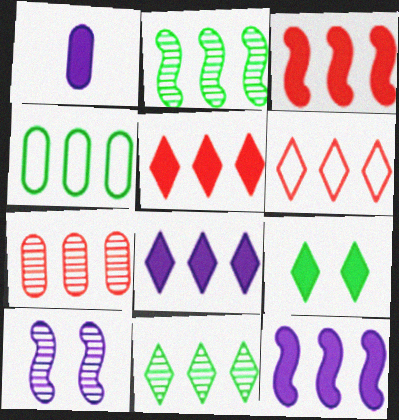[[1, 3, 9], 
[3, 6, 7], 
[6, 8, 11]]